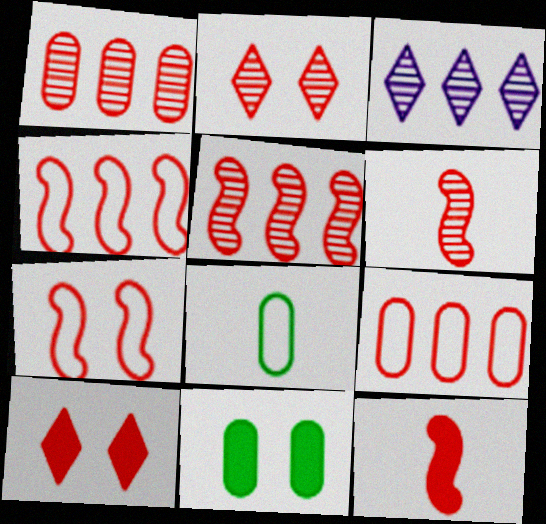[[1, 2, 6], 
[2, 9, 12], 
[5, 7, 12], 
[6, 9, 10]]